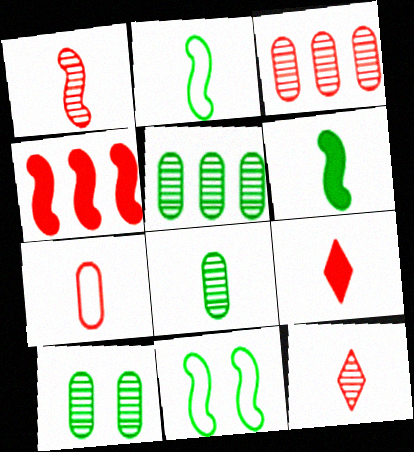[[1, 7, 9], 
[5, 8, 10]]